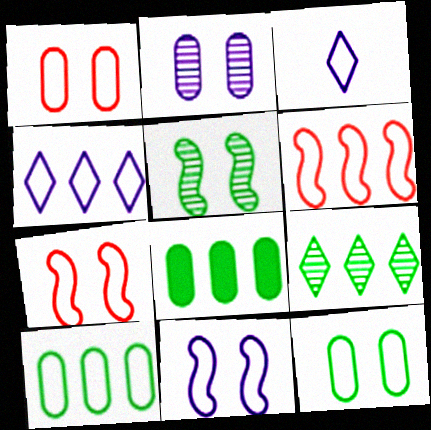[[3, 6, 12], 
[3, 7, 10], 
[4, 6, 10]]